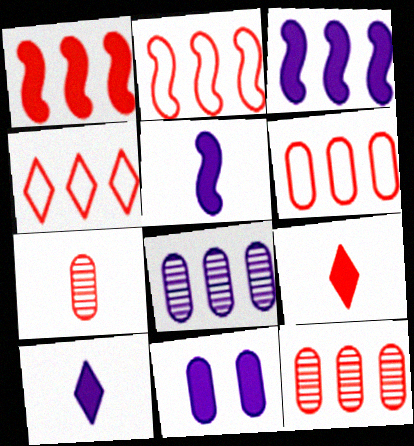[[1, 4, 12], 
[2, 4, 6], 
[3, 10, 11]]